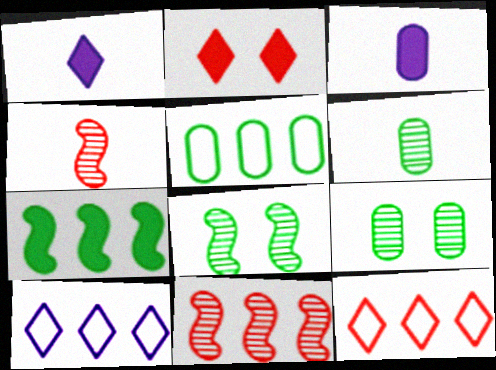[[2, 3, 7], 
[3, 8, 12]]